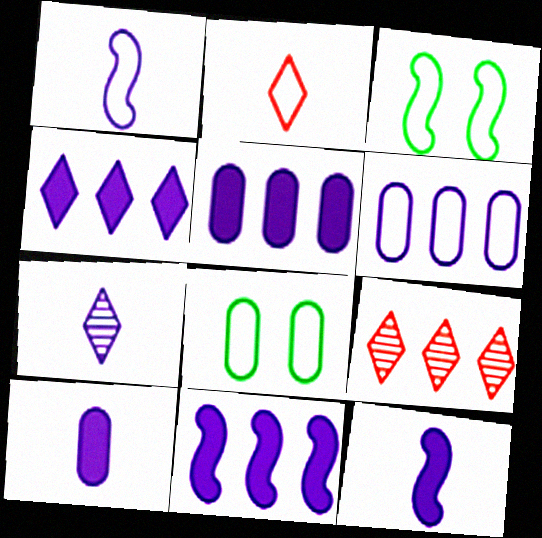[[1, 7, 10], 
[2, 3, 6], 
[3, 9, 10], 
[4, 5, 11], 
[8, 9, 12]]